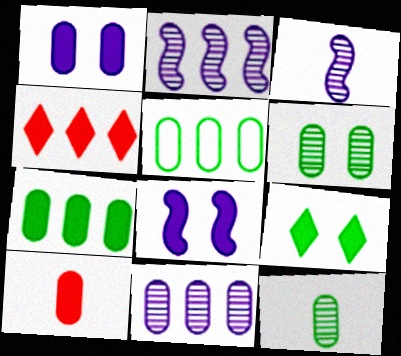[[1, 7, 10], 
[2, 4, 5]]